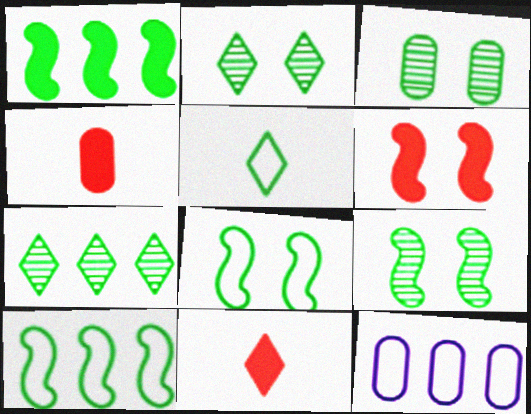[[1, 3, 5], 
[2, 3, 9], 
[3, 4, 12], 
[9, 11, 12]]